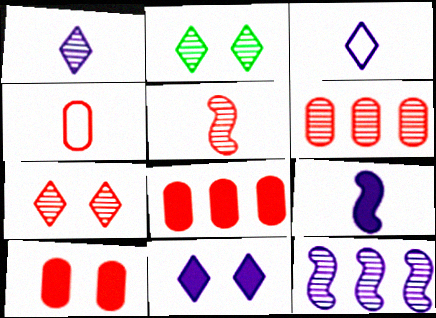[[4, 6, 10], 
[5, 6, 7]]